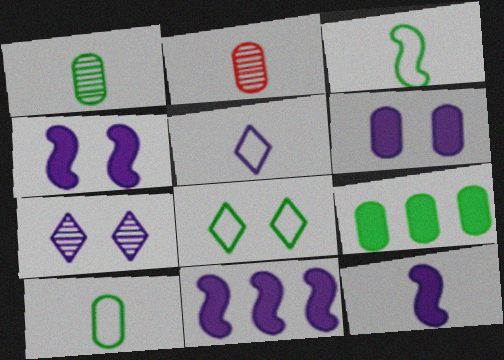[[2, 8, 11], 
[4, 11, 12]]